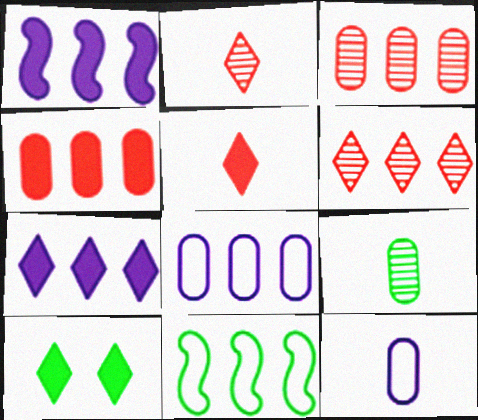[[3, 7, 11], 
[5, 7, 10], 
[9, 10, 11]]